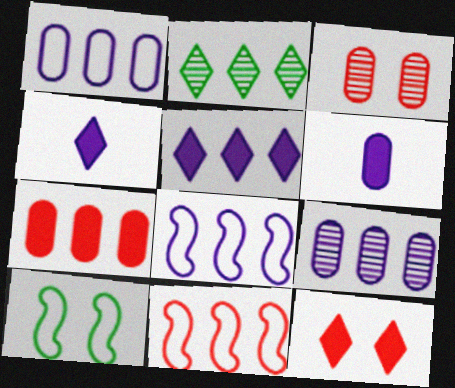[[2, 7, 8], 
[5, 8, 9]]